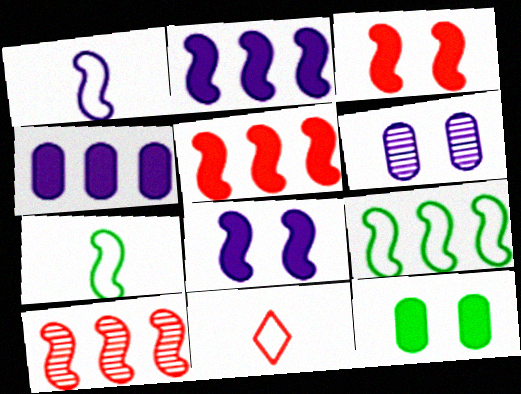[[2, 9, 10], 
[7, 8, 10]]